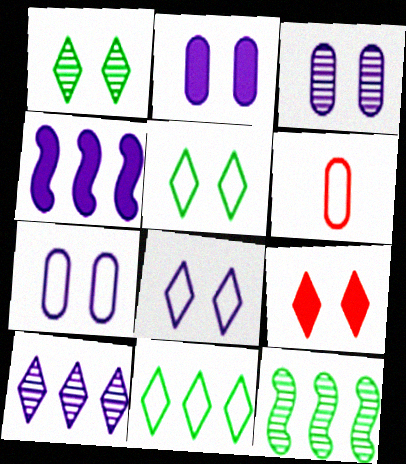[[1, 4, 6], 
[1, 8, 9], 
[2, 3, 7]]